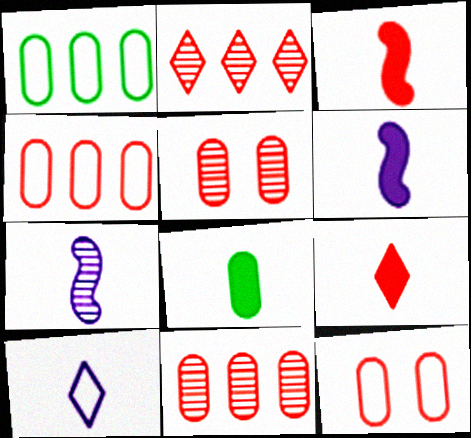[[2, 3, 12], 
[6, 8, 9]]